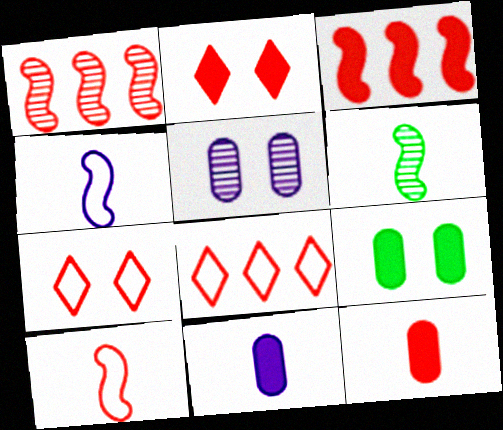[[1, 7, 12], 
[2, 3, 12]]